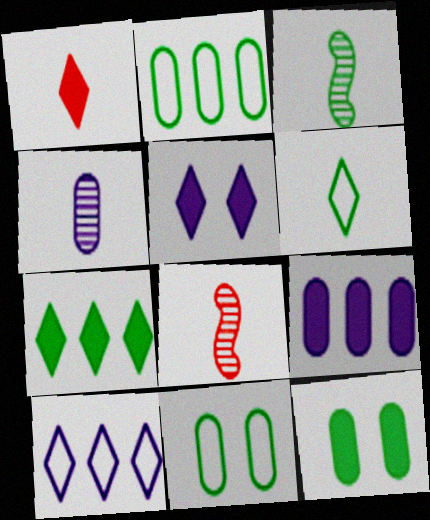[[1, 5, 7], 
[2, 5, 8], 
[3, 7, 11], 
[8, 10, 12]]